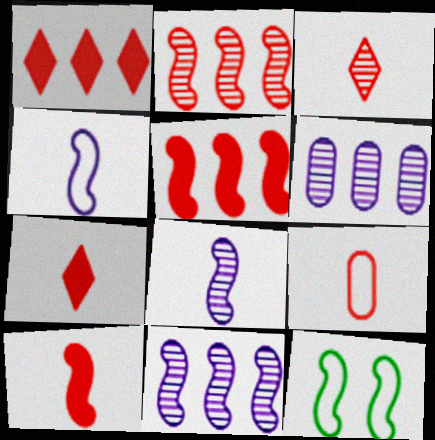[[3, 9, 10], 
[5, 8, 12], 
[6, 7, 12], 
[10, 11, 12]]